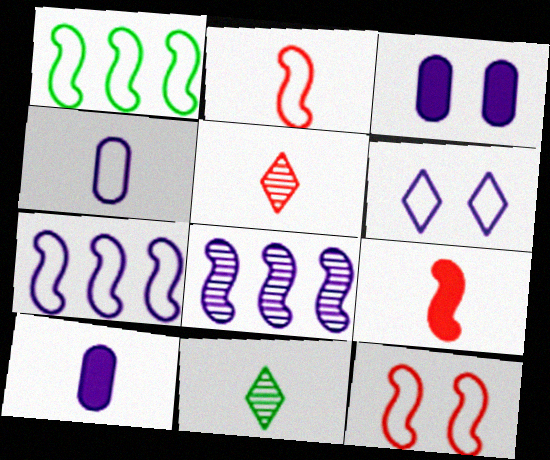[[1, 3, 5], 
[2, 10, 11], 
[4, 6, 7], 
[4, 9, 11], 
[6, 8, 10]]